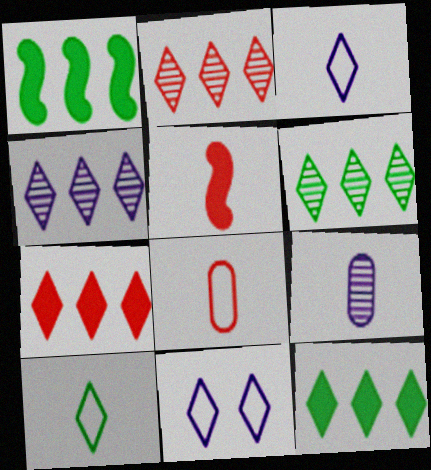[[2, 4, 6], 
[5, 9, 10]]